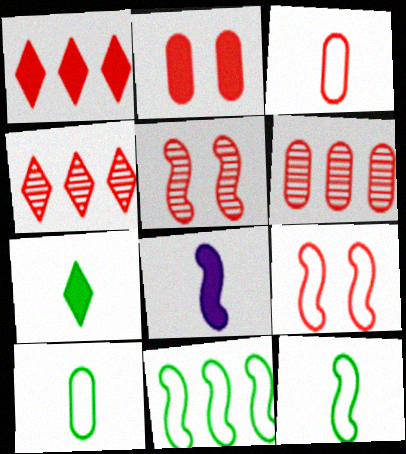[[1, 3, 5], 
[2, 3, 6], 
[5, 8, 11]]